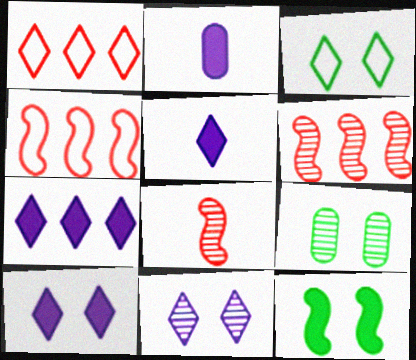[[2, 3, 6], 
[3, 9, 12], 
[4, 5, 9], 
[5, 7, 10]]